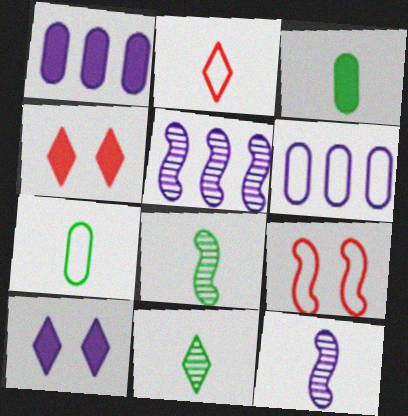[[1, 9, 11], 
[2, 3, 12], 
[4, 5, 7], 
[4, 6, 8], 
[6, 10, 12]]